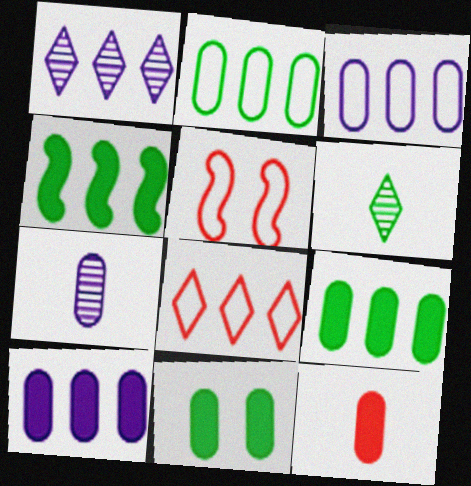[[5, 6, 10], 
[10, 11, 12]]